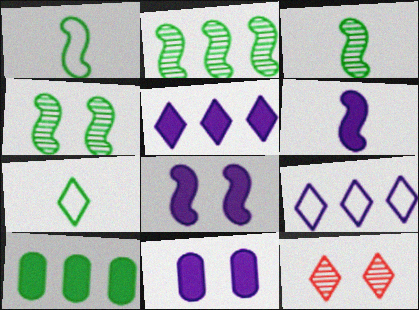[[2, 3, 4], 
[4, 7, 10], 
[5, 6, 11], 
[5, 7, 12]]